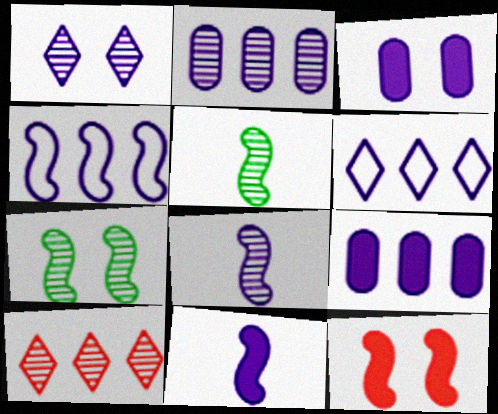[[1, 2, 8], 
[3, 6, 8], 
[4, 5, 12]]